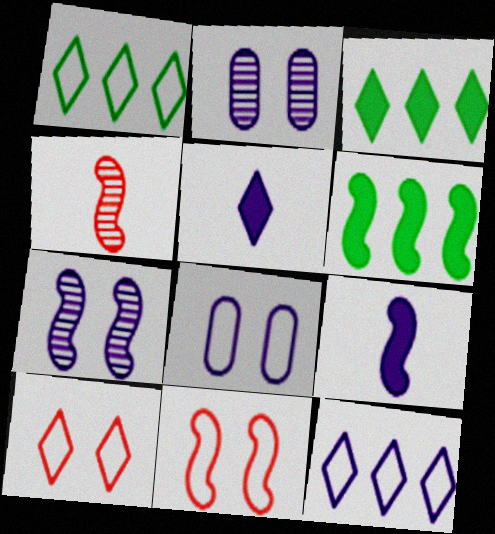[[2, 9, 12], 
[3, 4, 8]]